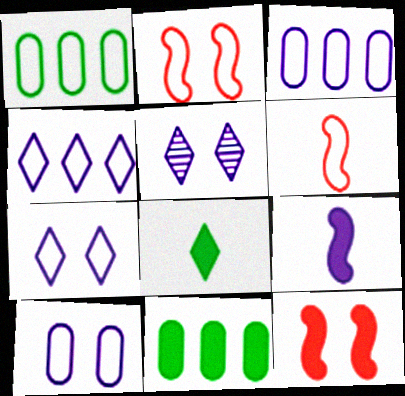[[1, 6, 7], 
[3, 5, 9], 
[5, 6, 11]]